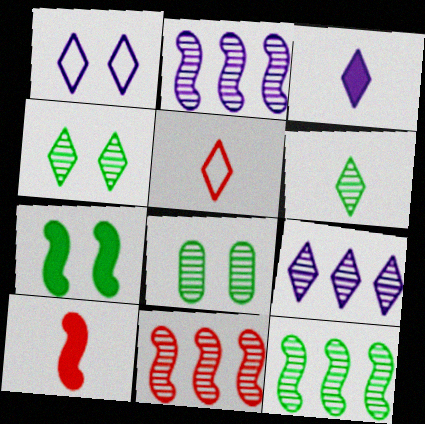[[1, 3, 9], 
[2, 11, 12], 
[3, 5, 6], 
[6, 8, 12]]